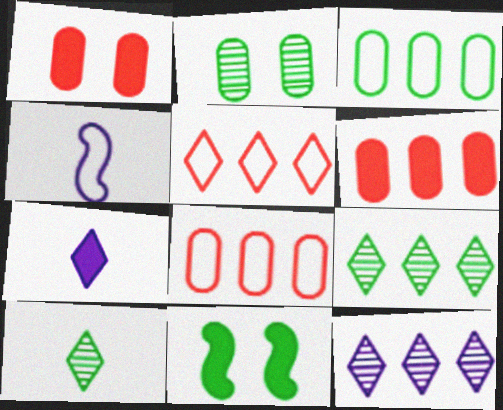[[1, 4, 9], 
[3, 10, 11], 
[6, 7, 11]]